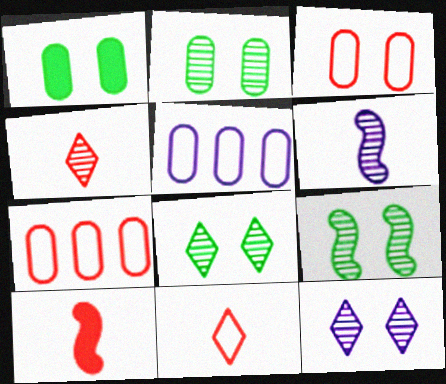[[2, 8, 9], 
[5, 8, 10]]